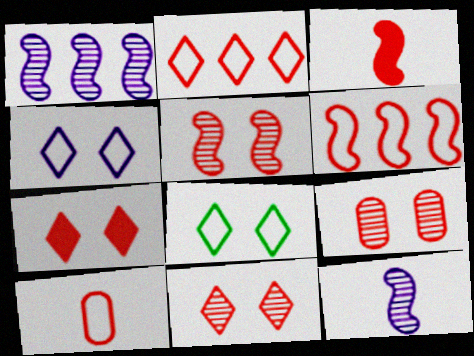[[2, 3, 9], 
[3, 5, 6], 
[5, 9, 11]]